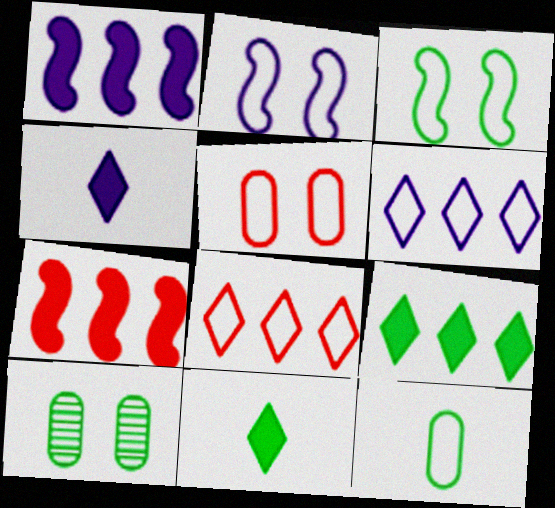[[2, 8, 12]]